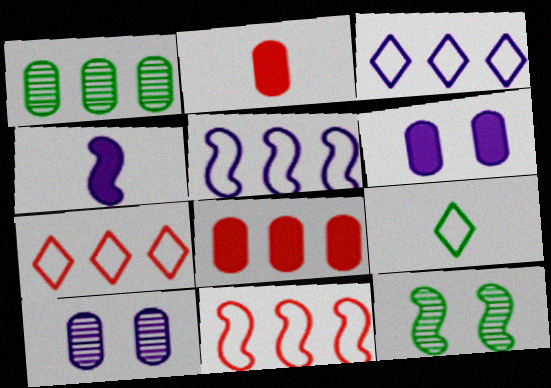[[2, 3, 12], 
[3, 4, 10], 
[4, 11, 12]]